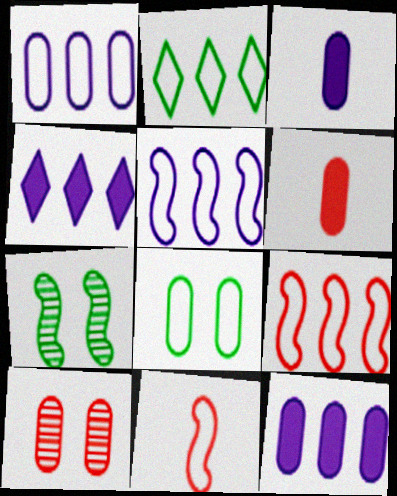[[1, 2, 9]]